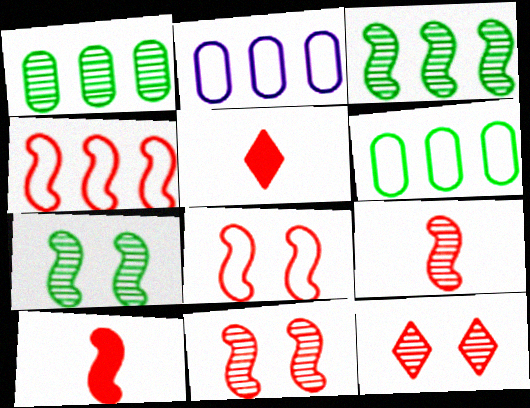[[2, 5, 7], 
[4, 10, 11]]